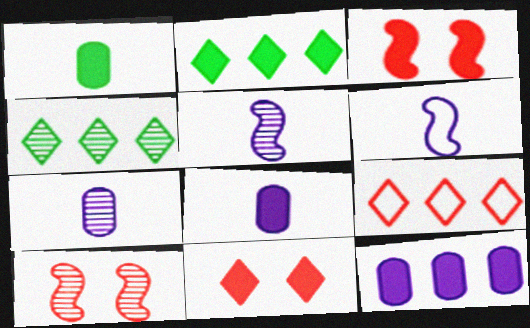[[2, 3, 8], 
[4, 7, 10]]